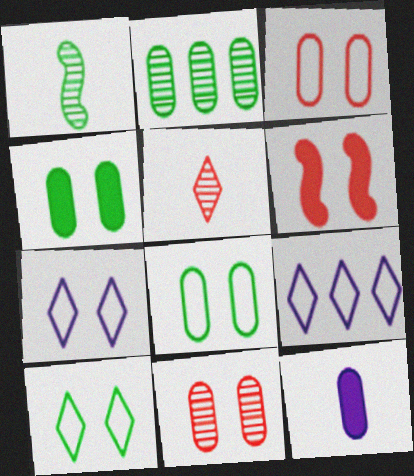[[2, 3, 12]]